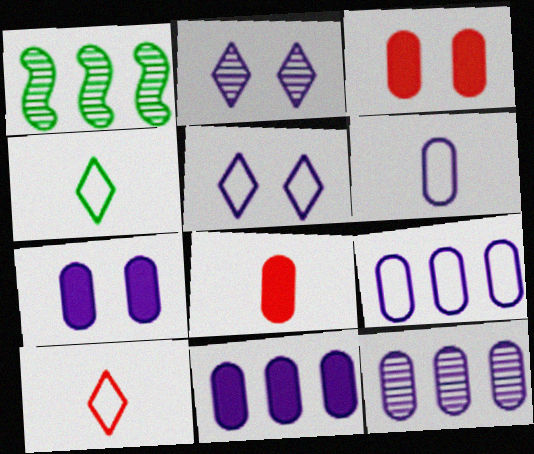[[1, 5, 8], 
[1, 7, 10], 
[6, 7, 12], 
[9, 11, 12]]